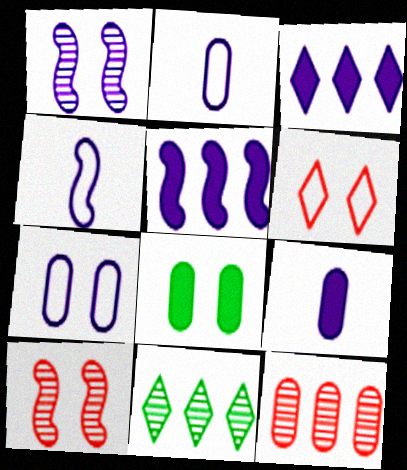[[1, 2, 3], 
[1, 4, 5], 
[1, 6, 8], 
[2, 8, 12]]